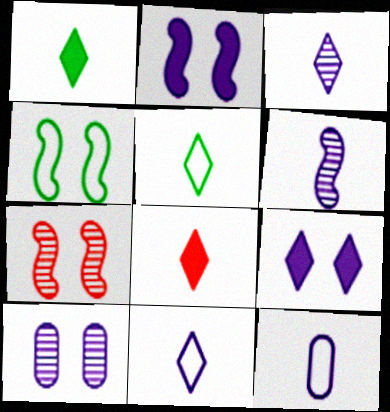[[2, 4, 7], 
[3, 5, 8]]